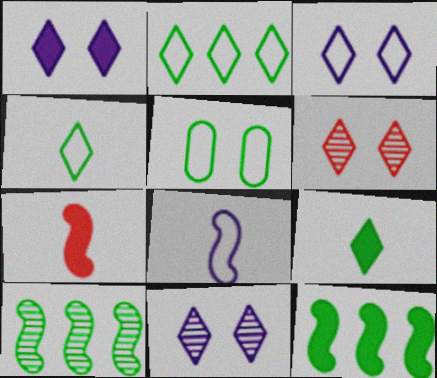[[1, 3, 11], 
[5, 9, 10]]